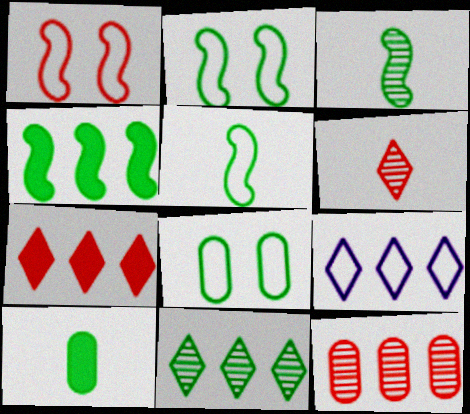[[2, 3, 4], 
[2, 10, 11], 
[4, 9, 12], 
[7, 9, 11]]